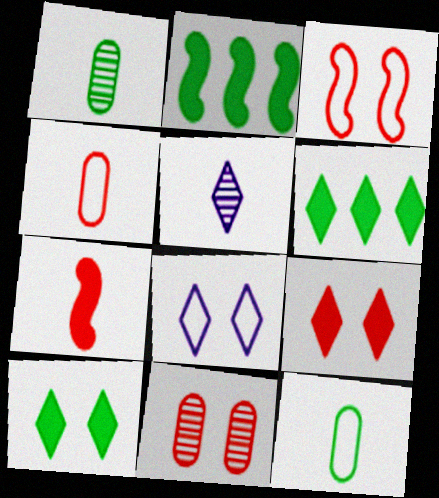[[3, 9, 11], 
[5, 7, 12]]